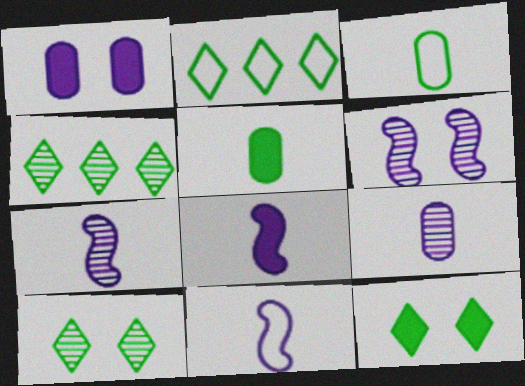[[7, 8, 11]]